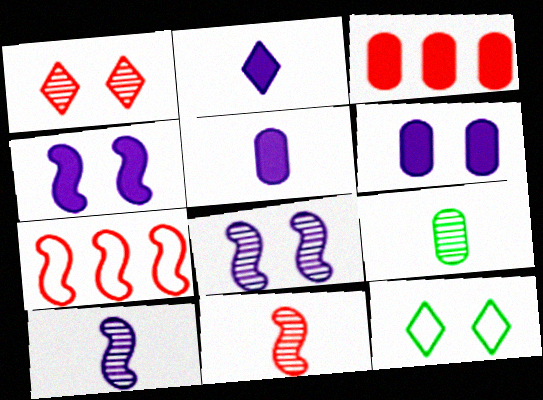[[3, 10, 12]]